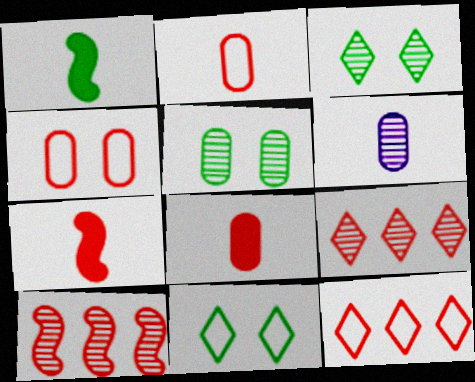[[3, 6, 10], 
[4, 7, 9]]